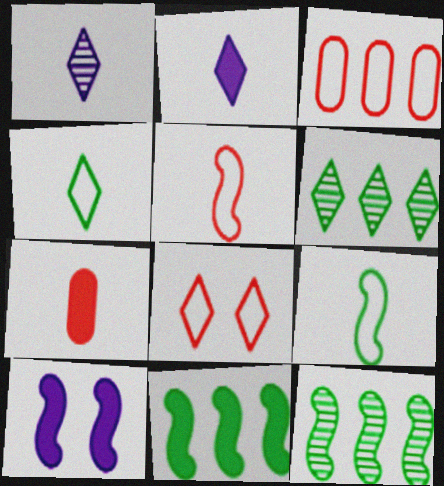[[1, 7, 9], 
[2, 6, 8], 
[3, 5, 8], 
[5, 10, 12]]